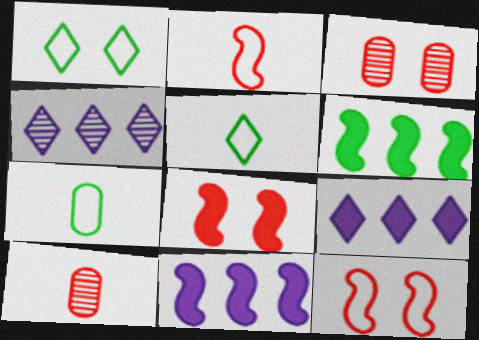[[1, 10, 11], 
[3, 5, 11], 
[4, 7, 8]]